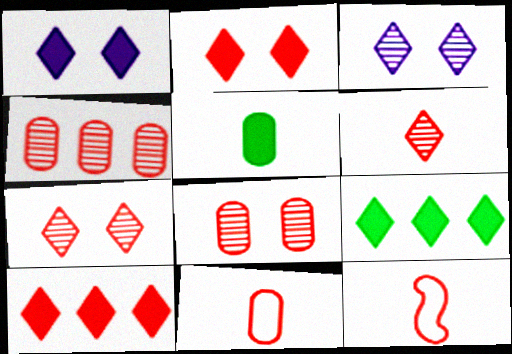[[2, 4, 12], 
[8, 10, 12]]